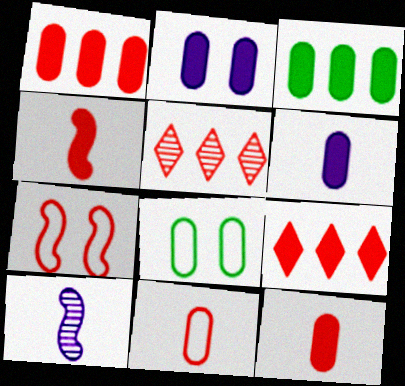[[2, 3, 12], 
[5, 7, 12], 
[8, 9, 10]]